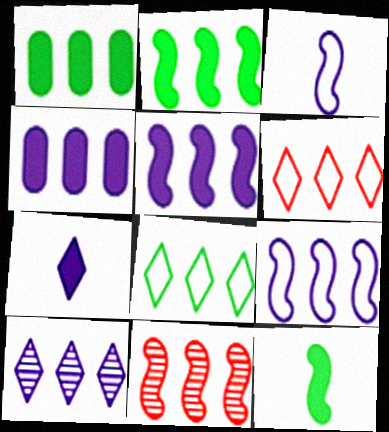[[2, 9, 11], 
[4, 8, 11], 
[4, 9, 10]]